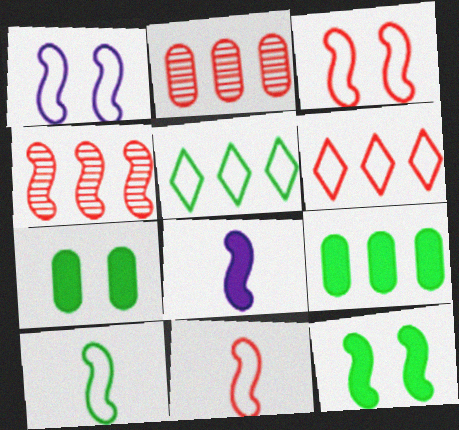[]